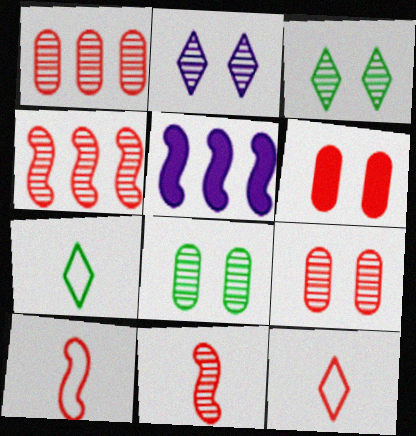[[4, 6, 12], 
[5, 7, 9], 
[5, 8, 12]]